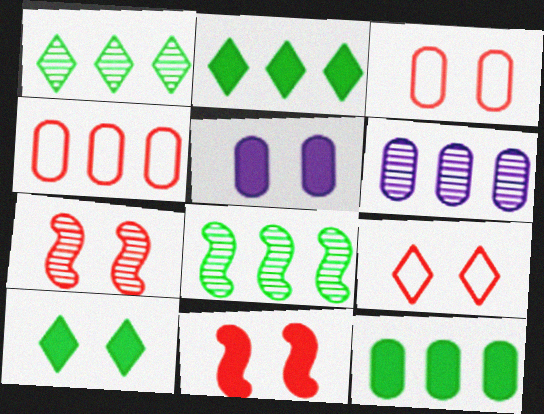[[4, 6, 12], 
[5, 10, 11]]